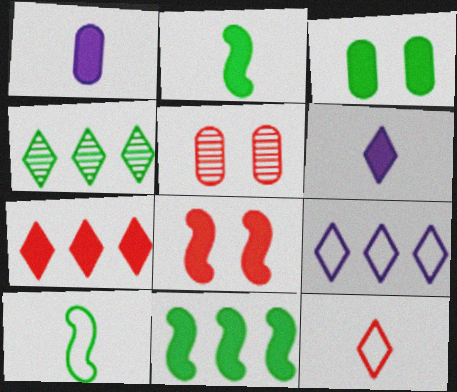[[2, 5, 9], 
[3, 4, 10], 
[4, 7, 9]]